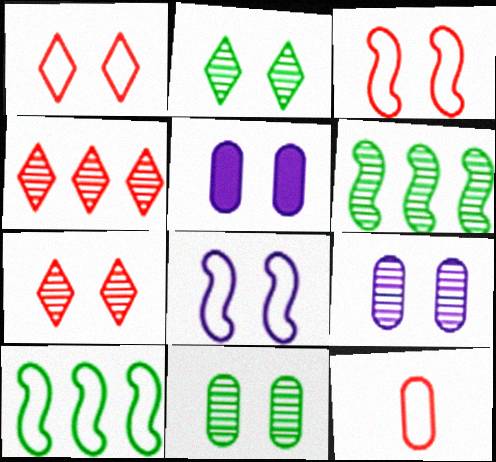[[2, 3, 5]]